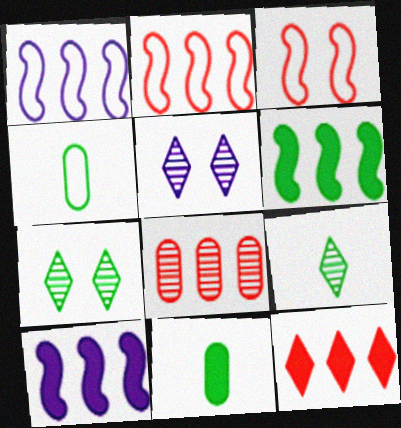[[2, 5, 11], 
[2, 8, 12], 
[4, 6, 7]]